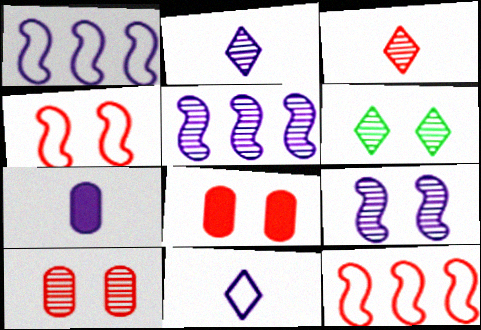[[3, 8, 12], 
[6, 7, 12], 
[6, 9, 10]]